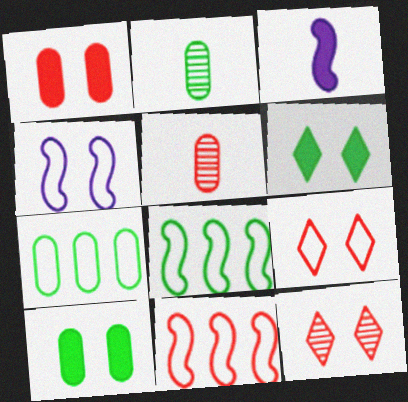[[2, 6, 8], 
[2, 7, 10], 
[3, 7, 12], 
[4, 10, 12]]